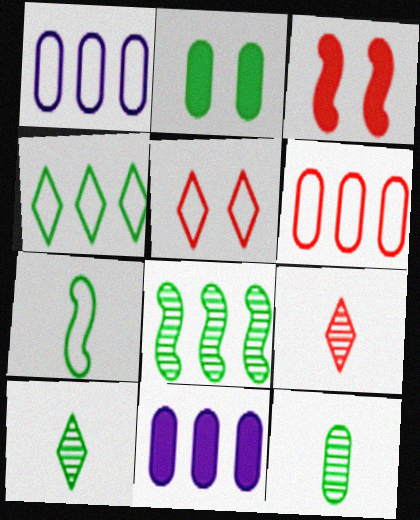[[1, 3, 10], 
[1, 5, 7], 
[3, 6, 9]]